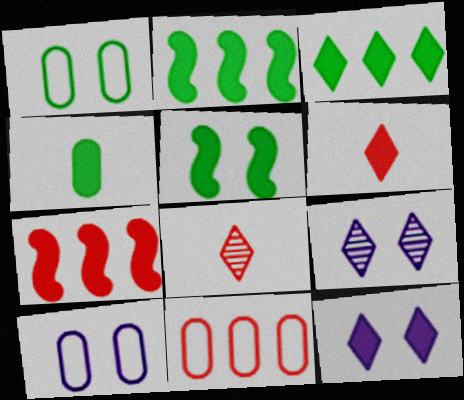[[2, 8, 10], 
[3, 4, 5], 
[3, 6, 12], 
[4, 7, 12]]